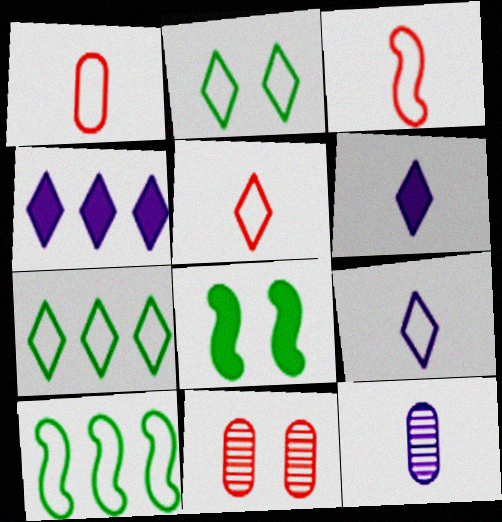[[1, 3, 5], 
[6, 10, 11]]